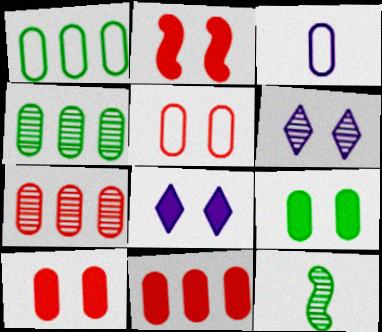[[1, 3, 5], 
[2, 8, 9], 
[3, 4, 10], 
[3, 7, 9], 
[6, 7, 12]]